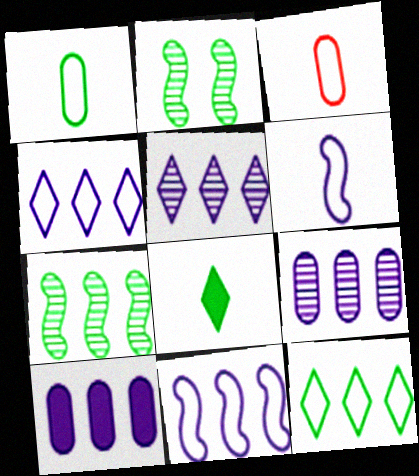[[5, 10, 11]]